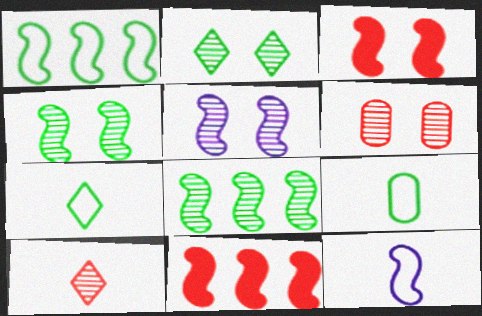[[2, 5, 6], 
[3, 8, 12], 
[4, 11, 12]]